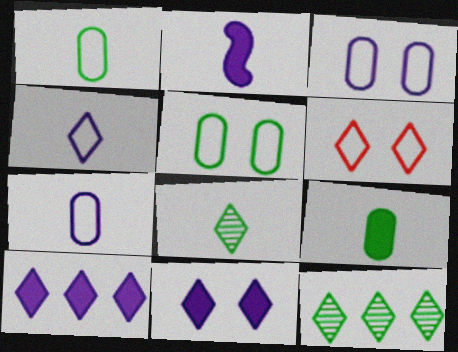[[6, 8, 10]]